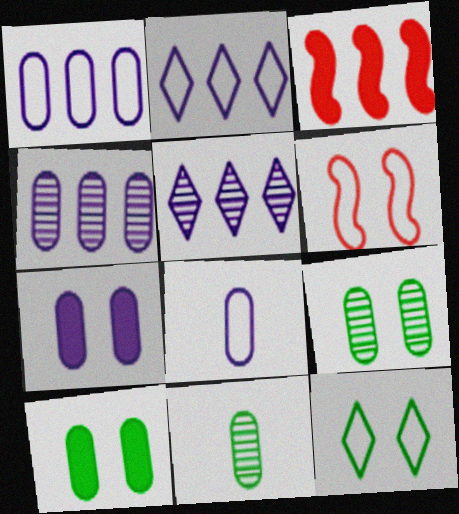[[4, 7, 8]]